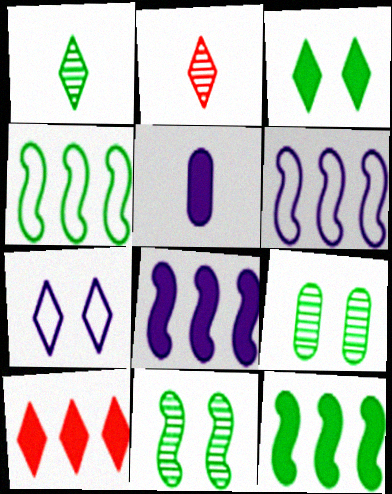[[1, 7, 10]]